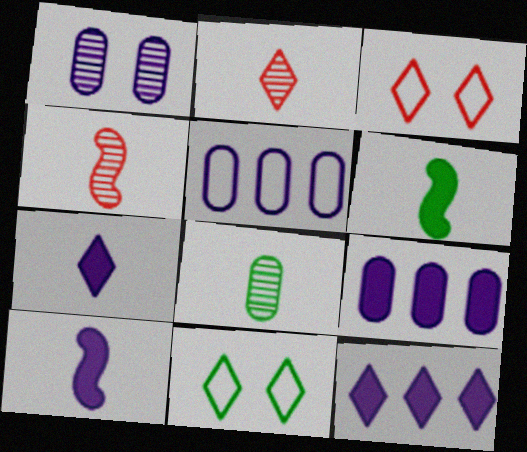[[2, 11, 12], 
[4, 9, 11]]